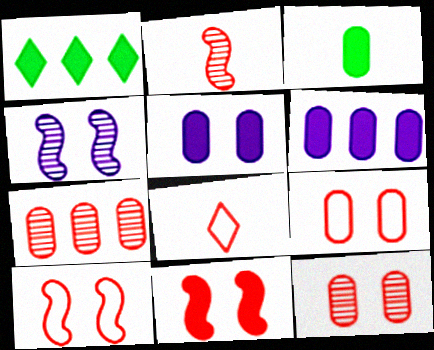[[7, 8, 11]]